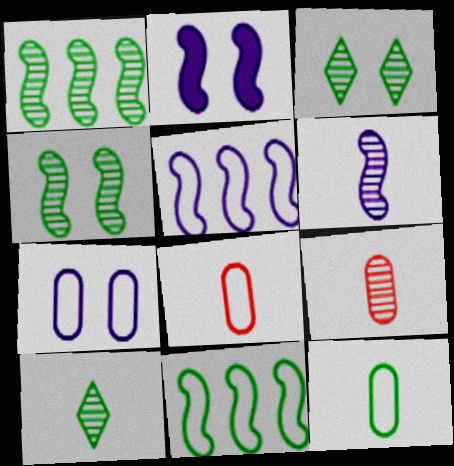[[2, 5, 6], 
[6, 9, 10]]